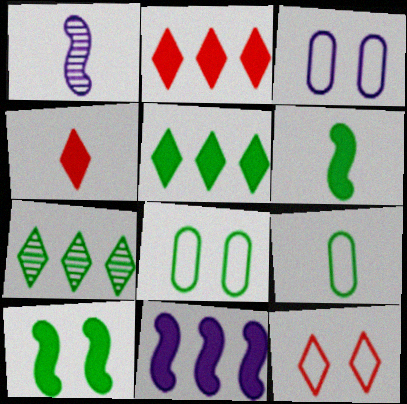[[1, 2, 8], 
[1, 4, 9], 
[6, 7, 8], 
[7, 9, 10]]